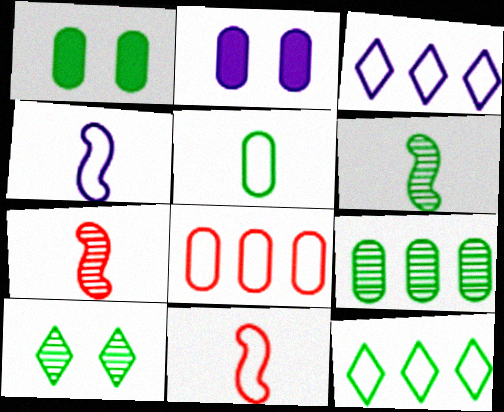[[1, 3, 7], 
[1, 5, 9], 
[1, 6, 12], 
[2, 7, 12], 
[6, 9, 10]]